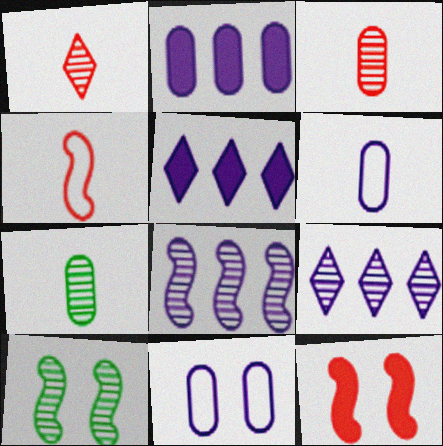[[3, 9, 10]]